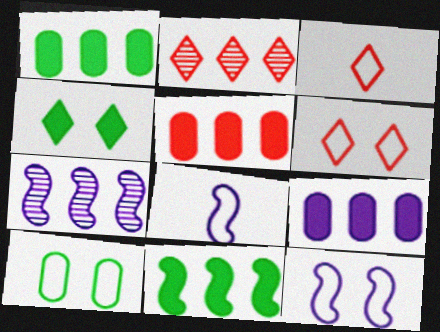[[1, 5, 9], 
[6, 10, 12]]